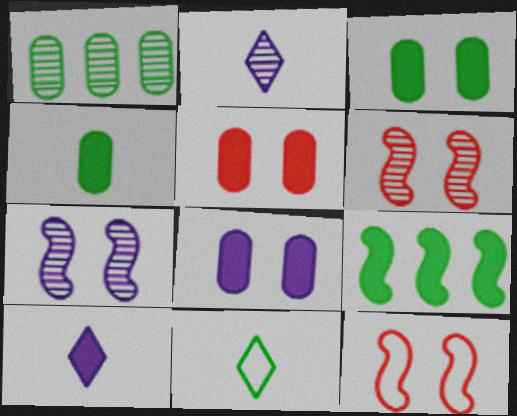[[1, 2, 6], 
[1, 10, 12], 
[3, 5, 8], 
[5, 9, 10]]